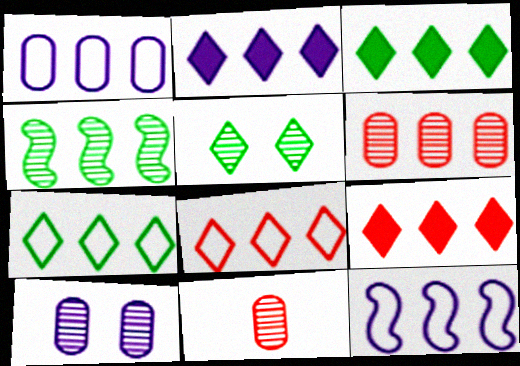[[1, 4, 9], 
[2, 3, 9], 
[3, 6, 12]]